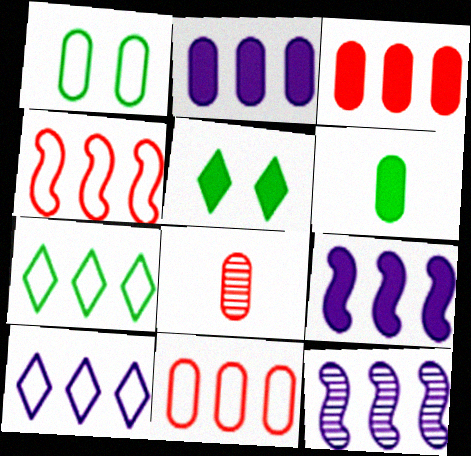[[1, 2, 8], 
[2, 10, 12], 
[3, 7, 12]]